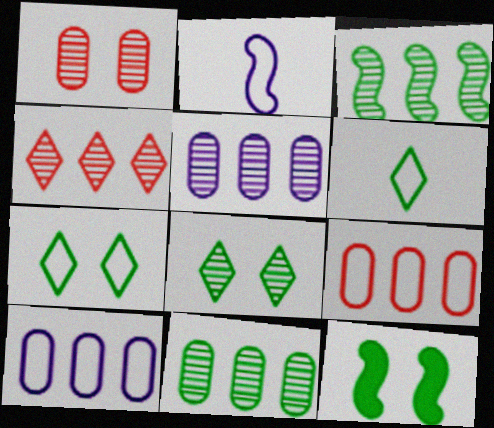[[2, 7, 9], 
[3, 4, 5], 
[6, 11, 12]]